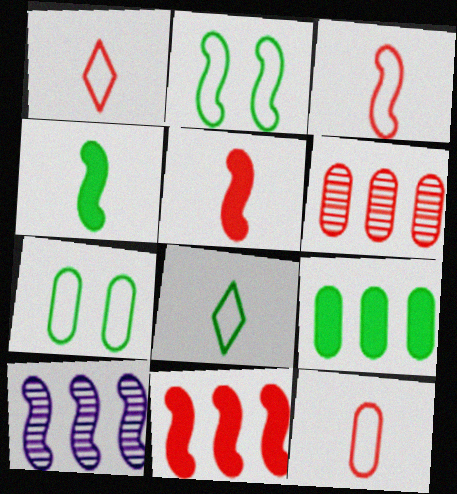[[1, 3, 12], 
[2, 5, 10]]